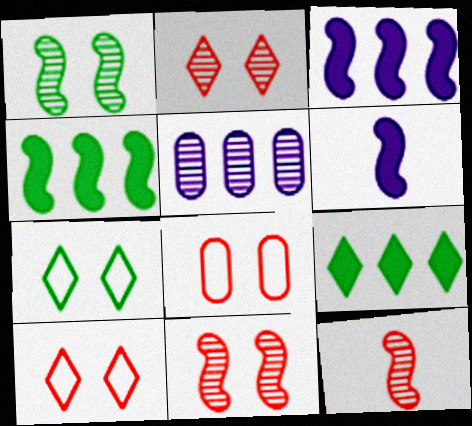[]